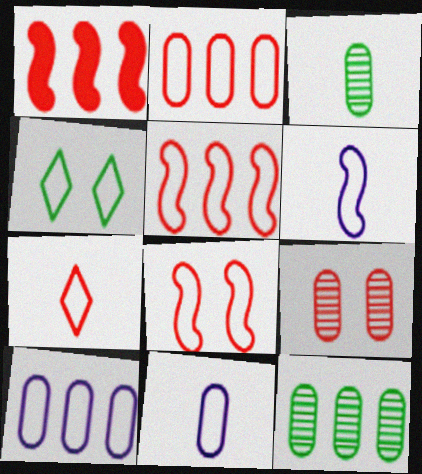[[1, 7, 9], 
[2, 4, 6], 
[2, 7, 8], 
[4, 5, 11]]